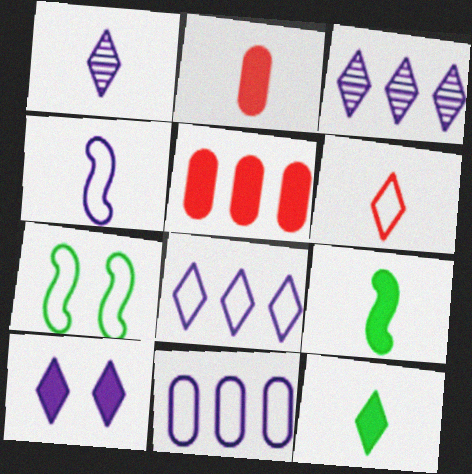[[1, 5, 7], 
[1, 6, 12], 
[1, 8, 10], 
[2, 3, 7], 
[5, 9, 10], 
[6, 7, 11]]